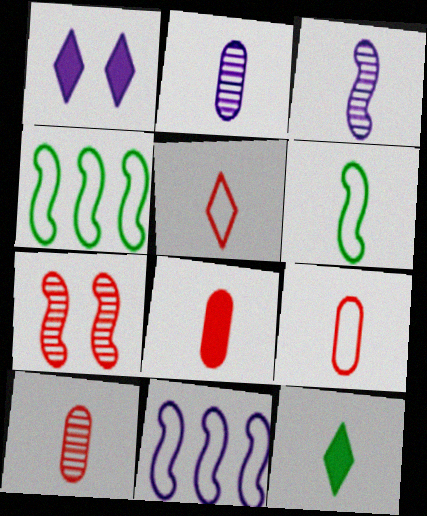[[1, 2, 11], 
[1, 4, 10], 
[3, 9, 12], 
[8, 9, 10]]